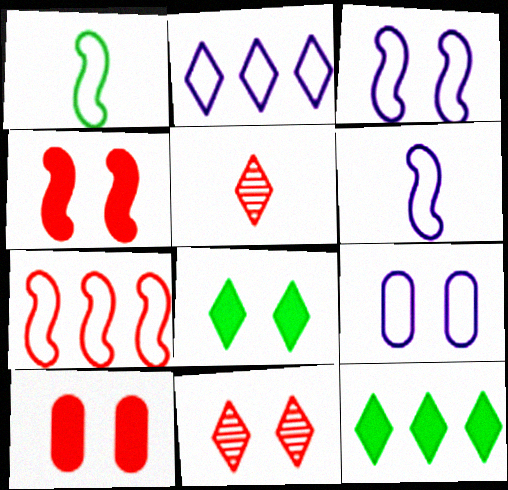[[1, 3, 7], 
[2, 5, 8], 
[2, 6, 9], 
[5, 7, 10]]